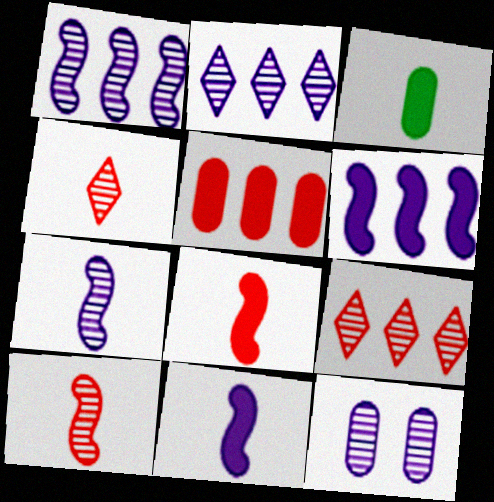[[2, 7, 12]]